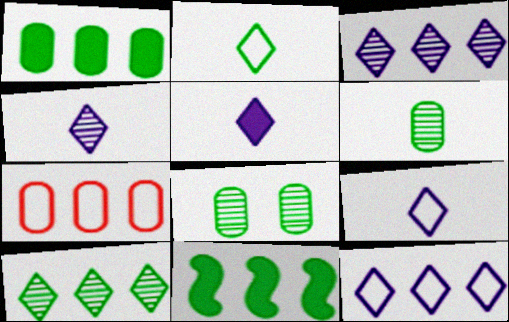[[2, 8, 11], 
[3, 7, 11], 
[4, 5, 9]]